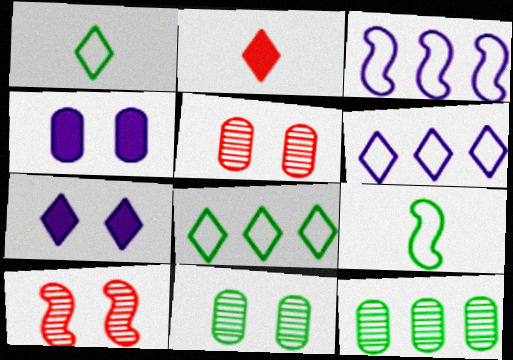[[2, 3, 11]]